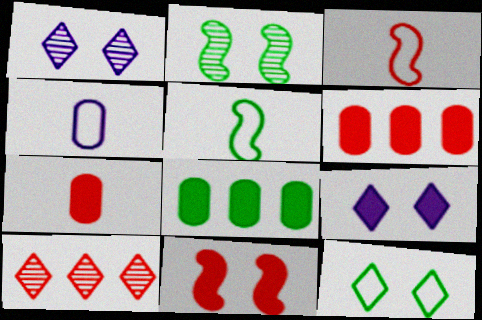[[1, 3, 8], 
[1, 5, 6]]